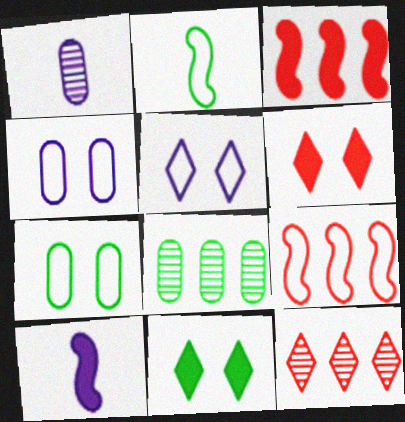[[1, 9, 11], 
[2, 8, 11], 
[7, 10, 12]]